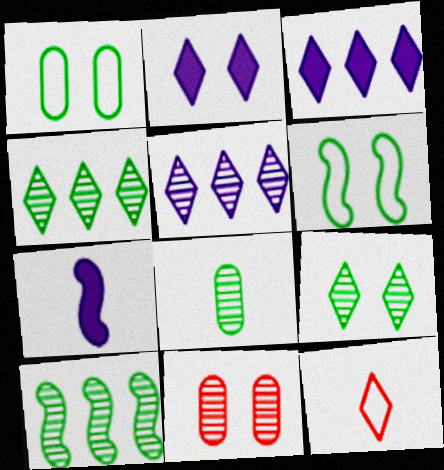[[2, 4, 12], 
[2, 6, 11], 
[3, 9, 12], 
[7, 8, 12], 
[8, 9, 10]]